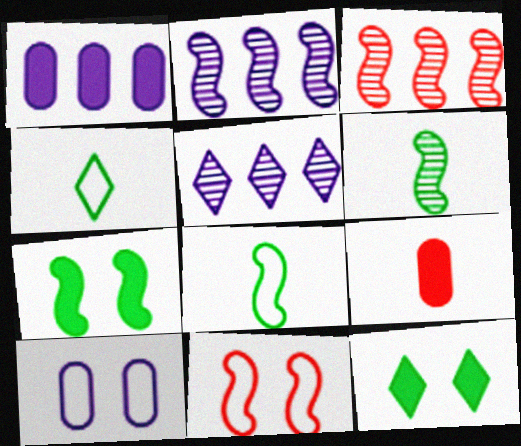[]